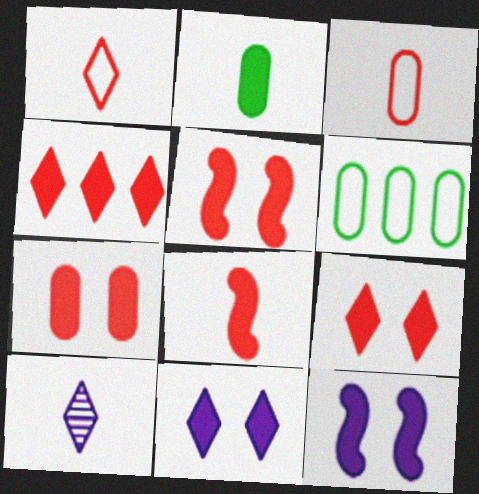[[2, 4, 12], 
[4, 7, 8], 
[5, 6, 10], 
[5, 7, 9]]